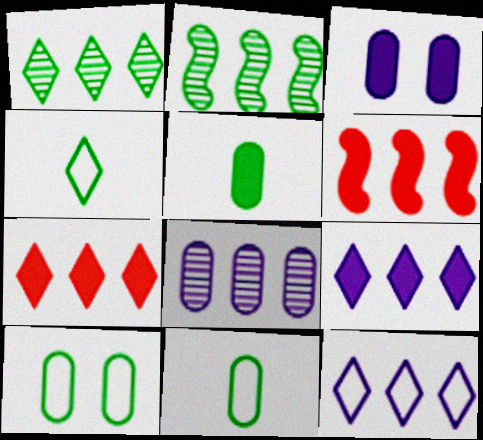[[1, 7, 12]]